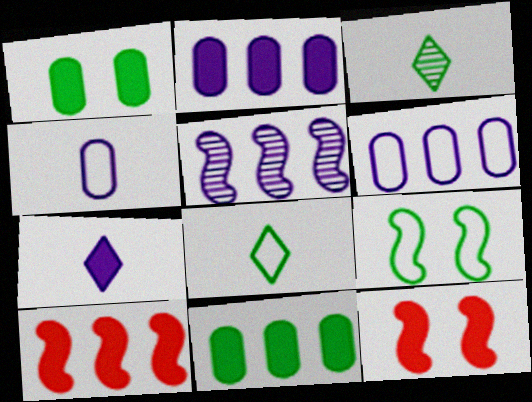[[1, 7, 10], 
[3, 6, 12], 
[3, 9, 11], 
[7, 11, 12]]